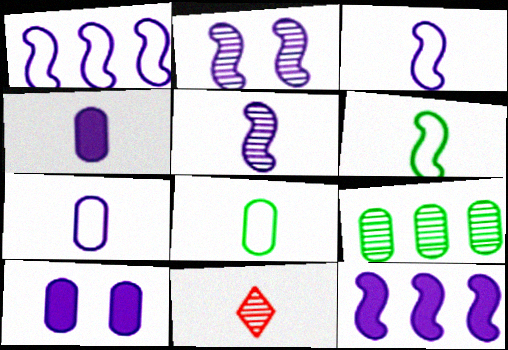[[2, 3, 12], 
[2, 9, 11], 
[4, 6, 11]]